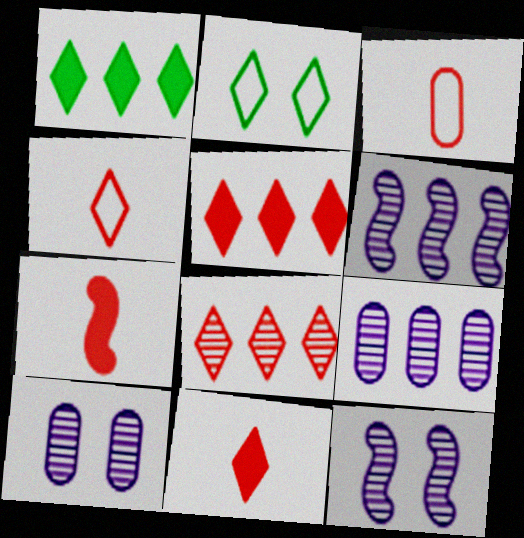[[1, 3, 12], 
[2, 7, 9]]